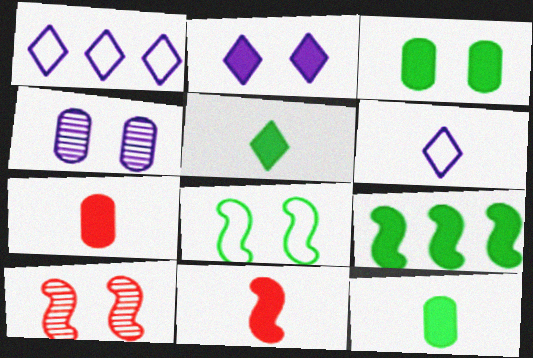[[1, 10, 12], 
[2, 7, 9], 
[3, 5, 9]]